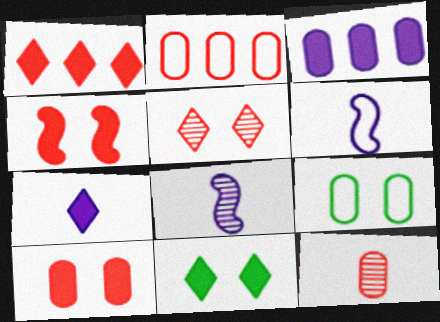[[1, 7, 11], 
[1, 8, 9], 
[2, 8, 11], 
[2, 10, 12], 
[3, 9, 12]]